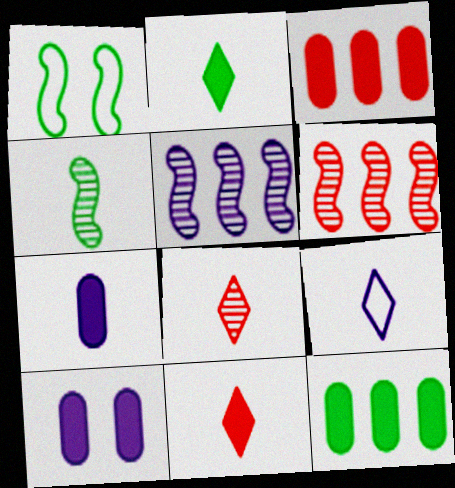[[2, 8, 9], 
[5, 9, 10]]